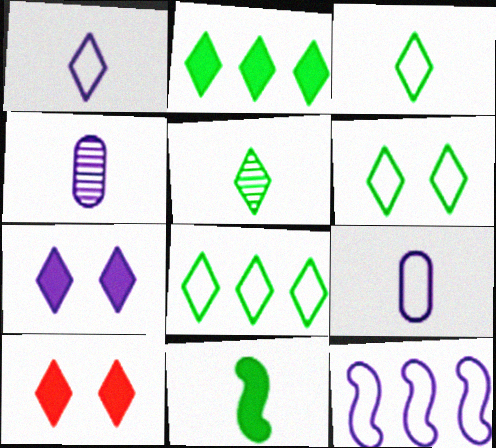[[2, 5, 6], 
[3, 6, 8], 
[4, 7, 12]]